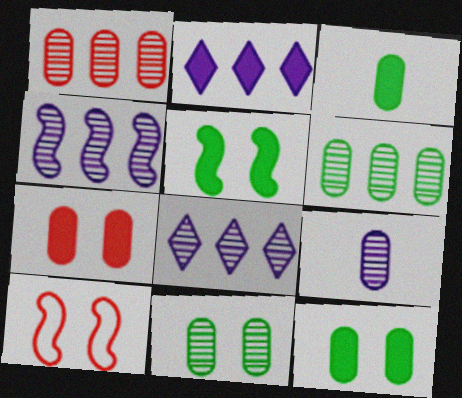[[1, 9, 11], 
[3, 8, 10]]